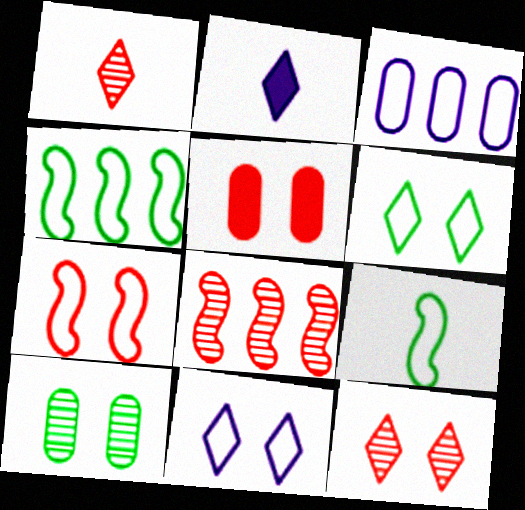[[5, 7, 12]]